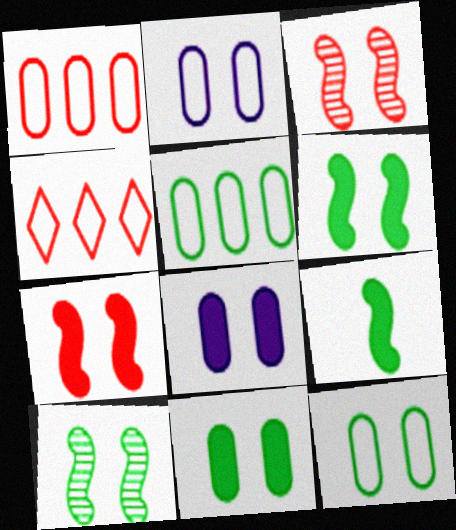[]